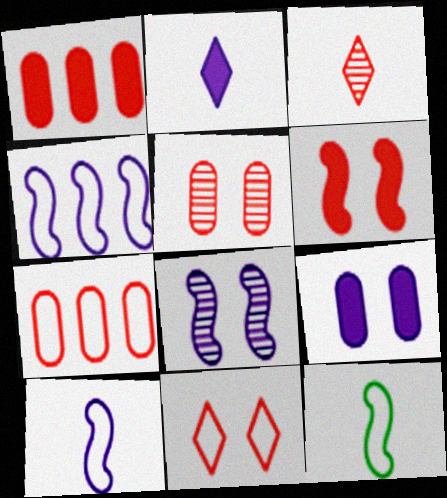[[3, 6, 7], 
[5, 6, 11]]